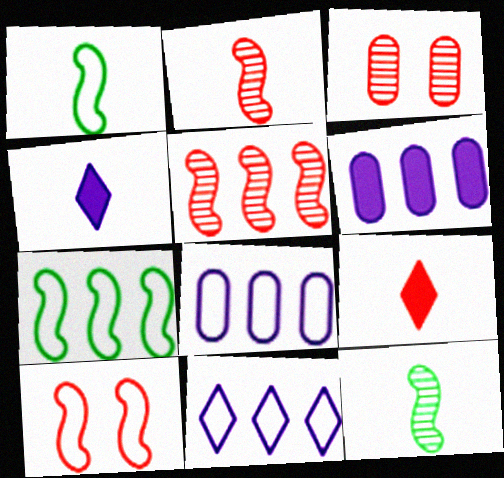[[3, 4, 7]]